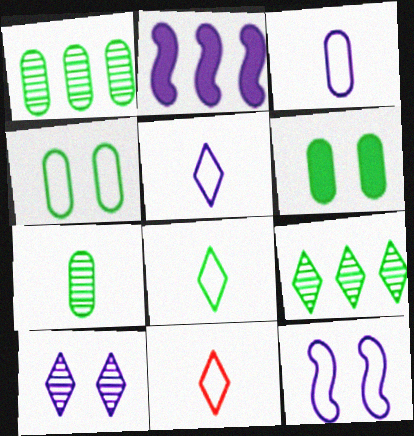[[2, 3, 10], 
[5, 8, 11]]